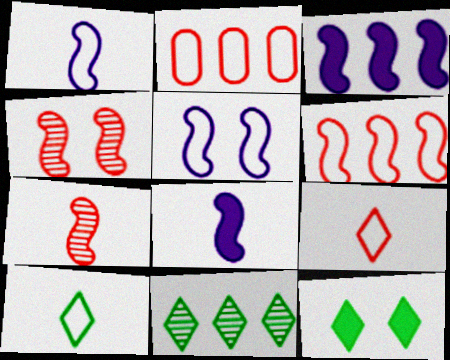[[2, 3, 11], 
[2, 5, 10], 
[10, 11, 12]]